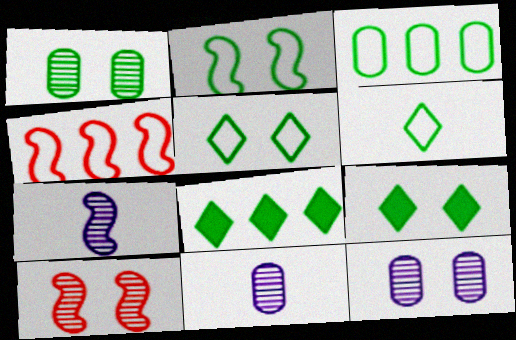[[1, 2, 9], 
[2, 3, 6], 
[4, 9, 11]]